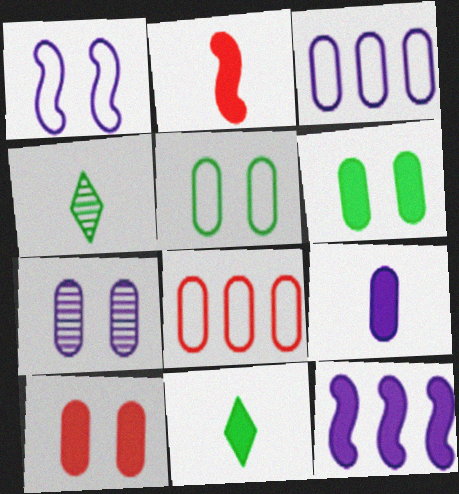[[2, 9, 11], 
[3, 7, 9], 
[5, 7, 10], 
[10, 11, 12]]